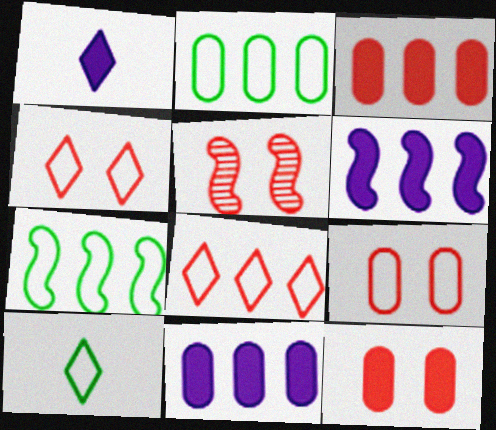[[1, 2, 5], 
[4, 5, 12], 
[5, 10, 11]]